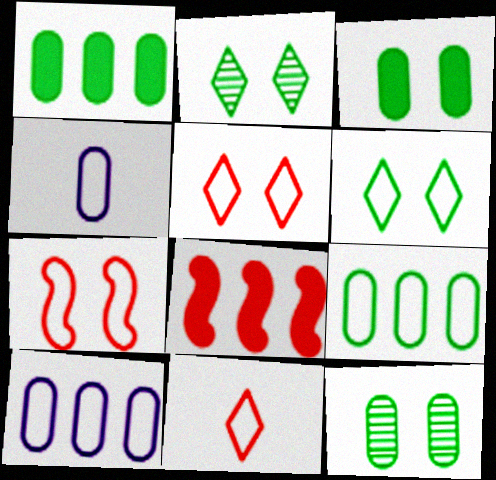[[2, 4, 8]]